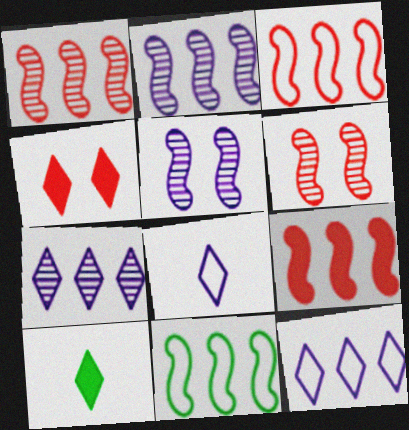[[1, 3, 9], 
[2, 9, 11]]